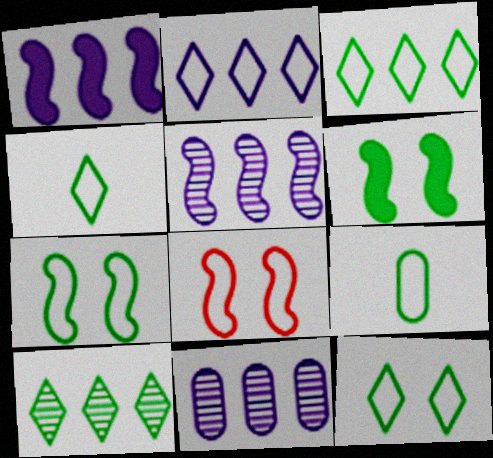[[1, 2, 11], 
[2, 8, 9], 
[3, 4, 12], 
[3, 7, 9], 
[6, 9, 10]]